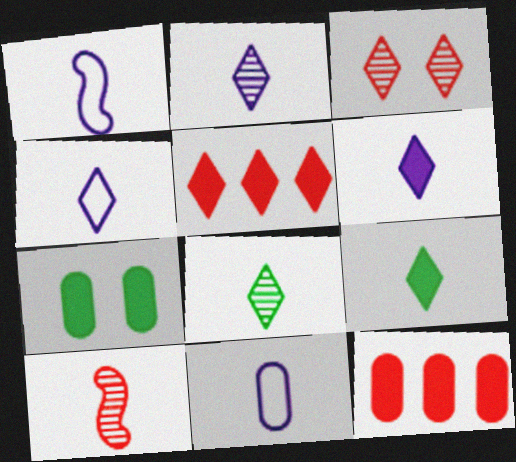[[1, 4, 11], 
[2, 4, 6], 
[9, 10, 11]]